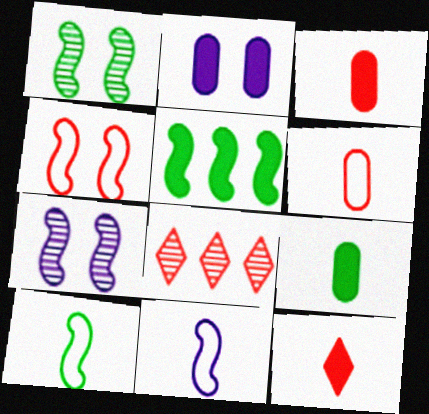[[1, 5, 10], 
[2, 5, 12], 
[2, 8, 10], 
[3, 4, 8]]